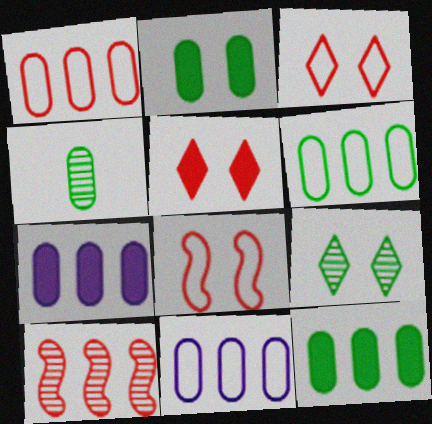[[1, 6, 11], 
[2, 4, 6]]